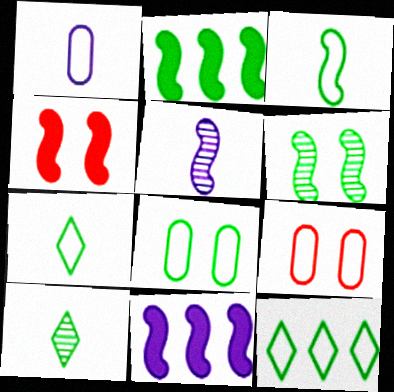[[2, 3, 6], 
[2, 8, 10], 
[3, 8, 12], 
[9, 10, 11]]